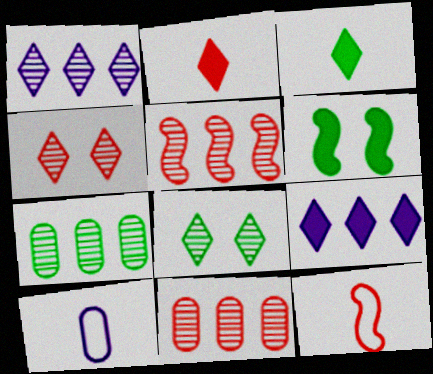[[1, 5, 7]]